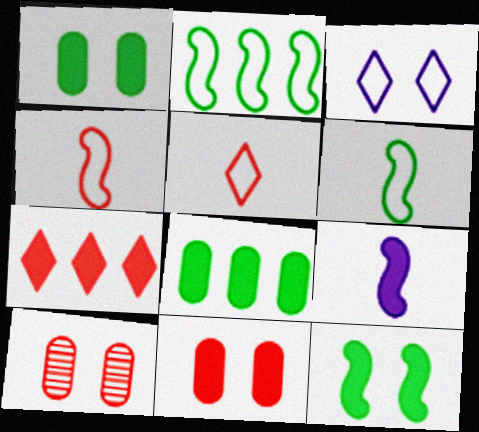[[1, 7, 9], 
[3, 10, 12], 
[4, 7, 10]]